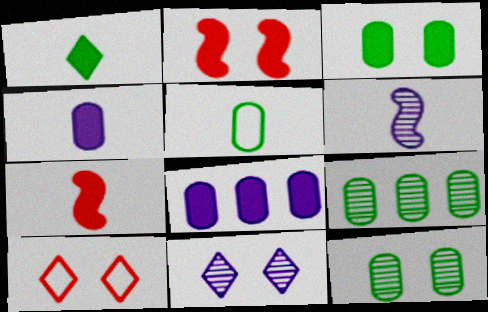[[1, 2, 8], 
[1, 4, 7], 
[3, 5, 9]]